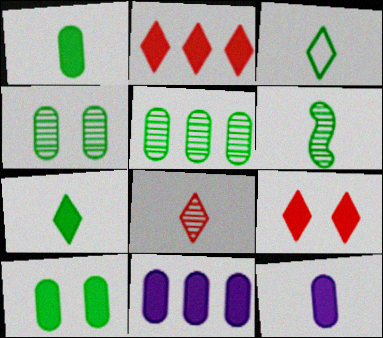[[1, 3, 6]]